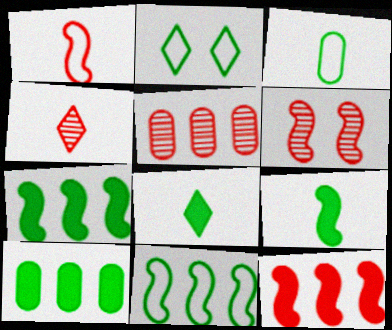[[1, 6, 12], 
[2, 3, 11], 
[4, 5, 6]]